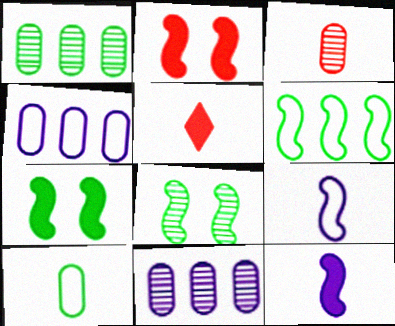[[4, 5, 8]]